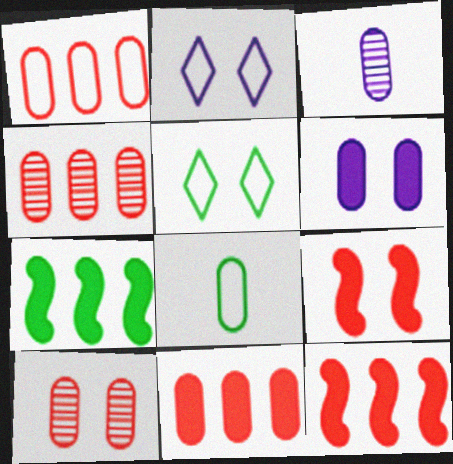[[1, 4, 11], 
[3, 5, 12], 
[4, 6, 8]]